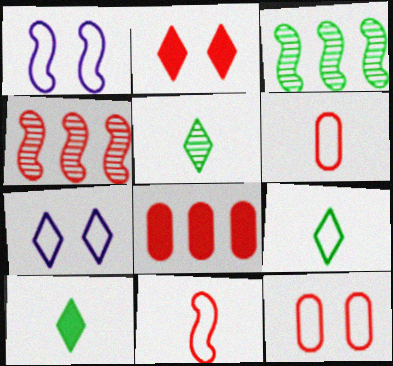[[1, 5, 8], 
[2, 4, 6], 
[5, 9, 10]]